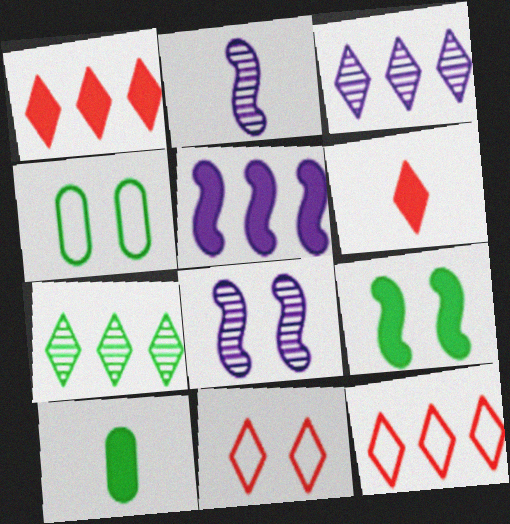[[1, 2, 4], 
[8, 10, 12]]